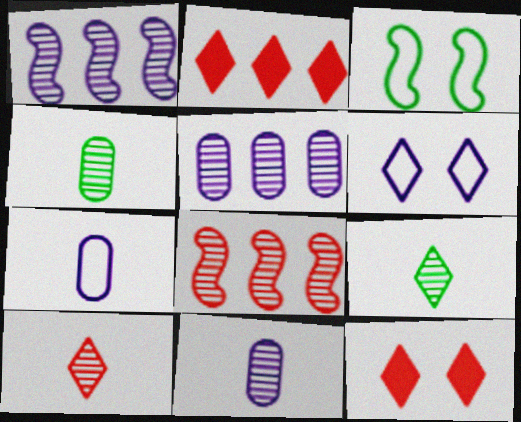[[2, 3, 11], 
[2, 6, 9]]